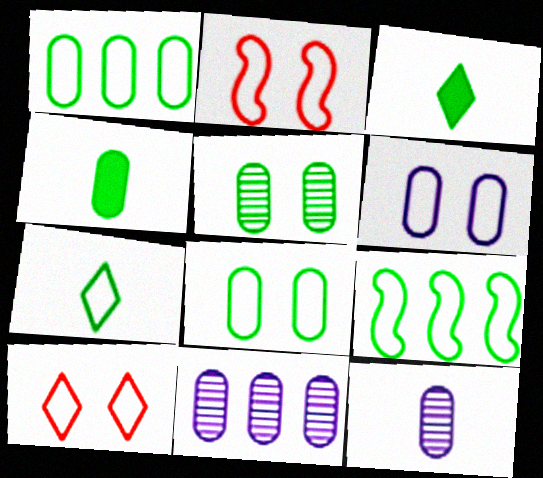[[1, 4, 5], 
[2, 3, 11], 
[3, 5, 9], 
[7, 8, 9]]